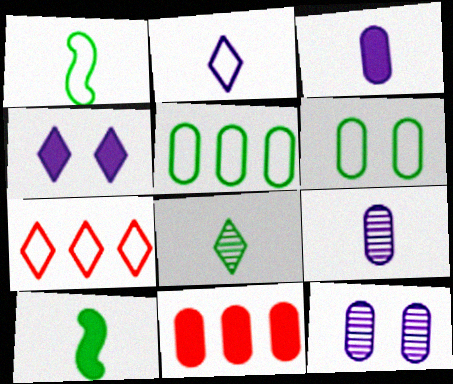[[4, 7, 8], 
[4, 10, 11], 
[6, 9, 11], 
[7, 10, 12]]